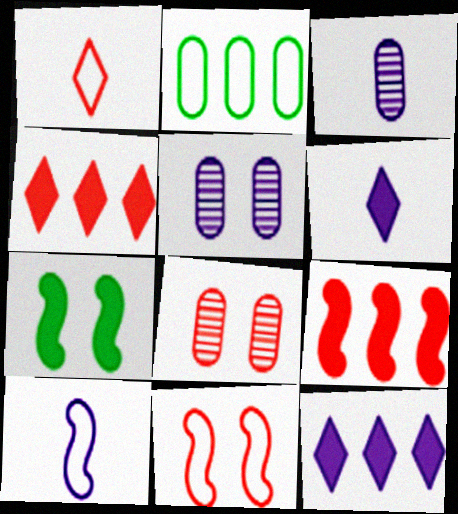[[1, 8, 9], 
[3, 6, 10], 
[5, 10, 12]]